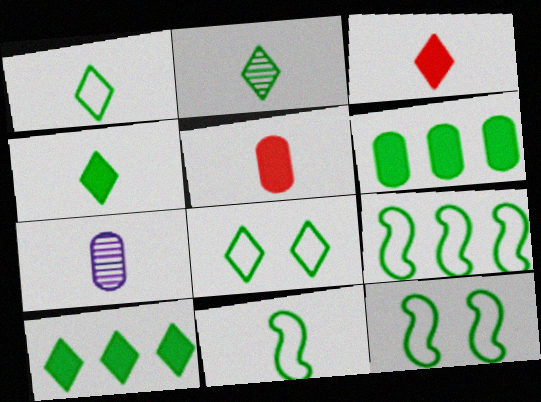[[1, 2, 4], 
[2, 6, 12], 
[2, 8, 10], 
[3, 7, 11], 
[9, 11, 12]]